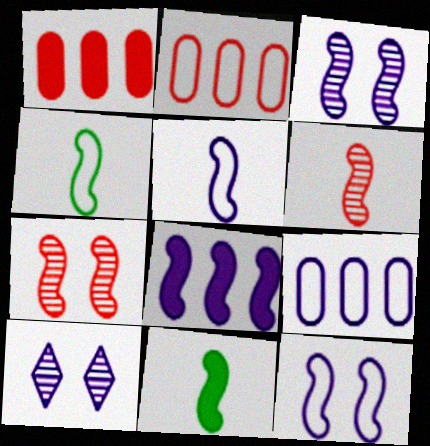[[1, 4, 10], 
[2, 10, 11], 
[3, 5, 8], 
[4, 7, 8], 
[5, 6, 11]]